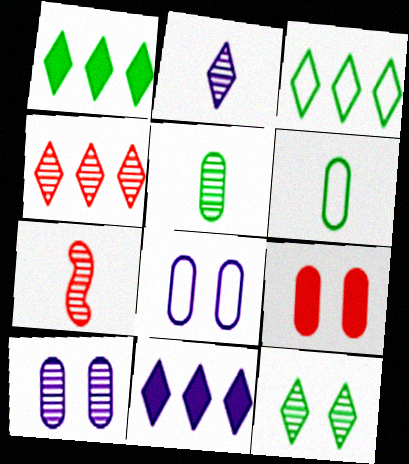[[1, 7, 8], 
[2, 4, 12], 
[2, 5, 7], 
[3, 4, 11]]